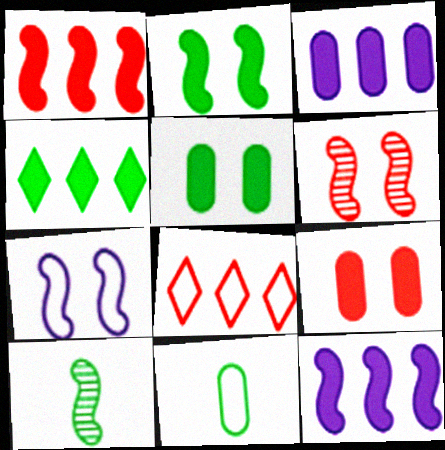[[1, 3, 4], 
[1, 7, 10], 
[2, 6, 7], 
[7, 8, 11]]